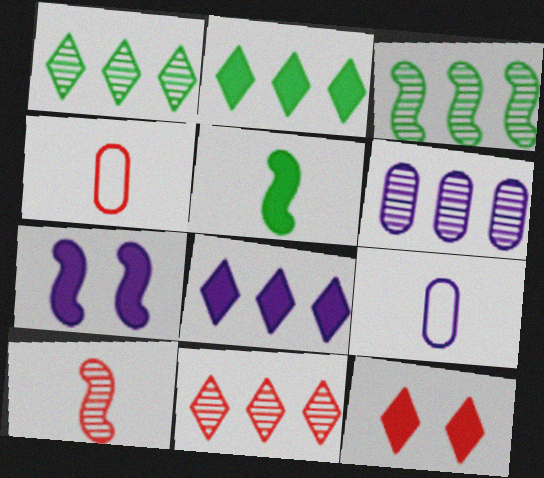[[1, 4, 7], 
[3, 6, 11], 
[3, 9, 12]]